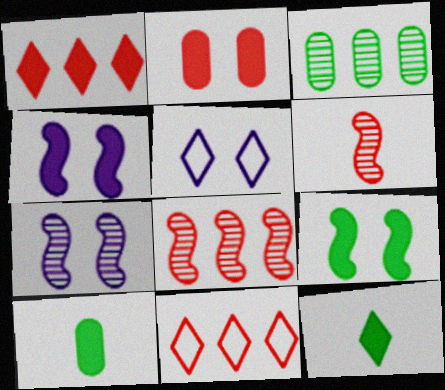[[1, 4, 10], 
[2, 6, 11], 
[5, 8, 10], 
[7, 10, 11]]